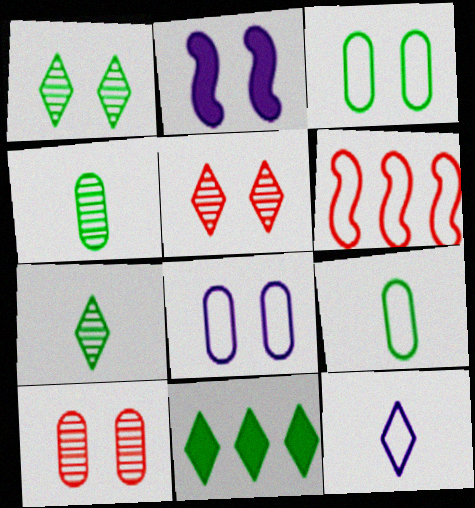[[2, 3, 5], 
[3, 6, 12], 
[5, 11, 12]]